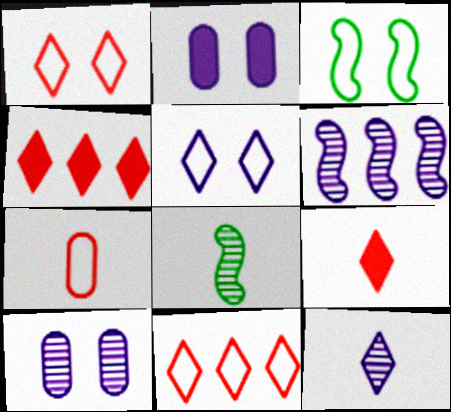[[2, 8, 11], 
[6, 10, 12]]